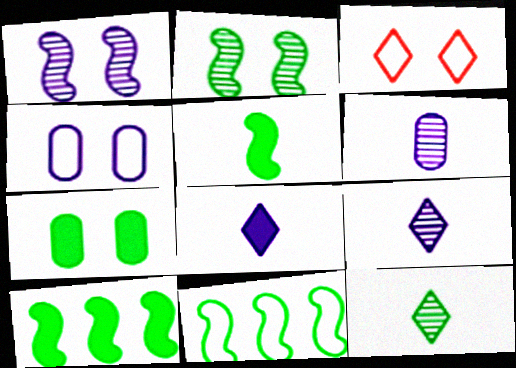[[1, 3, 7], 
[2, 5, 11], 
[3, 6, 10], 
[7, 11, 12]]